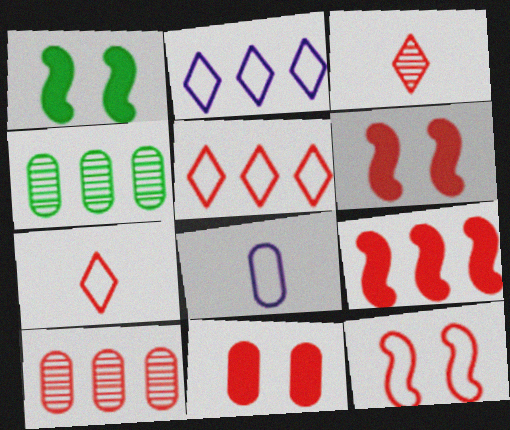[[2, 4, 9], 
[4, 8, 11], 
[5, 9, 10], 
[6, 7, 10]]